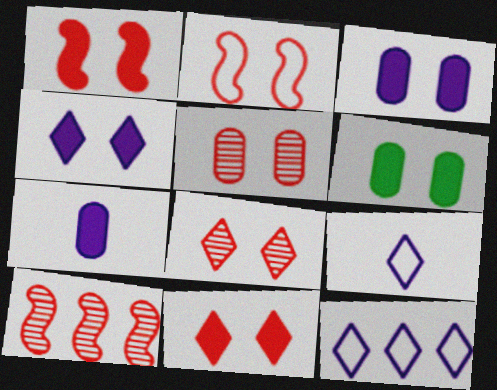[[1, 4, 6], 
[2, 5, 11], 
[6, 9, 10]]